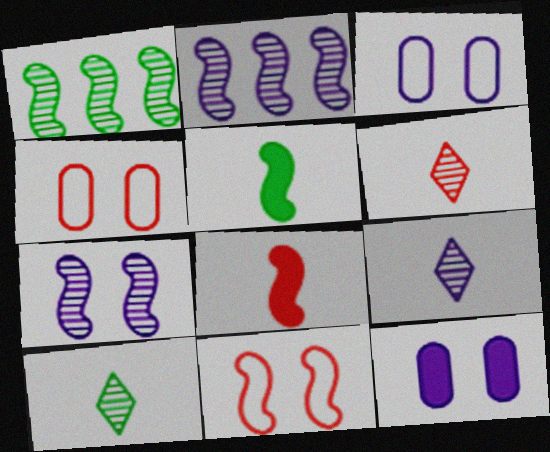[[2, 5, 11], 
[6, 9, 10]]